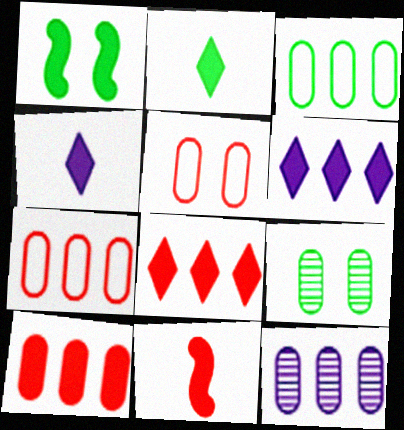[[1, 4, 10], 
[3, 10, 12]]